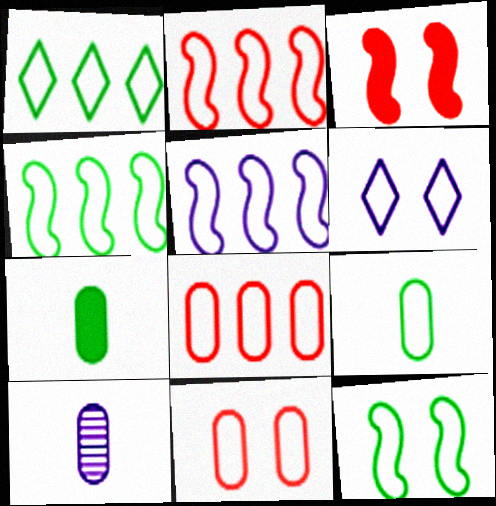[[1, 3, 10], 
[1, 5, 8], 
[1, 9, 12], 
[2, 4, 5], 
[2, 6, 9], 
[6, 11, 12]]